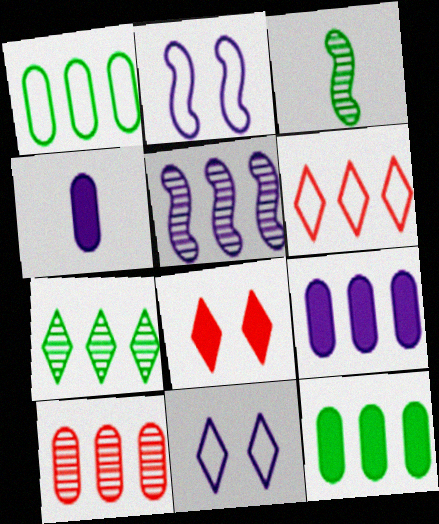[[1, 9, 10], 
[4, 5, 11], 
[5, 6, 12], 
[5, 7, 10]]